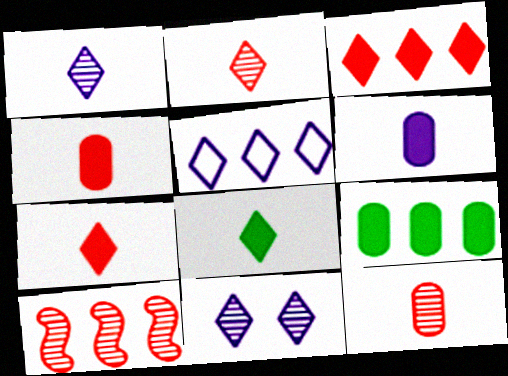[[5, 9, 10]]